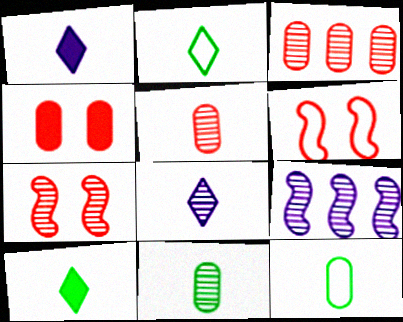[[2, 4, 9]]